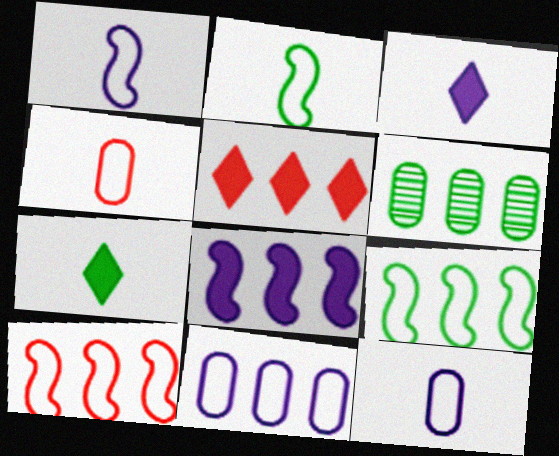[]